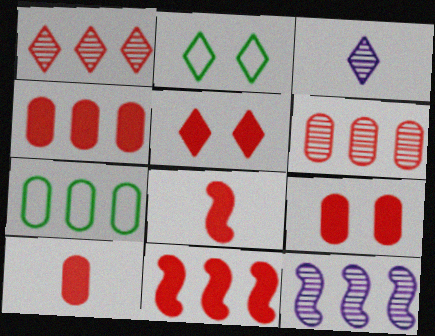[[2, 10, 12], 
[4, 5, 8], 
[4, 9, 10], 
[5, 10, 11]]